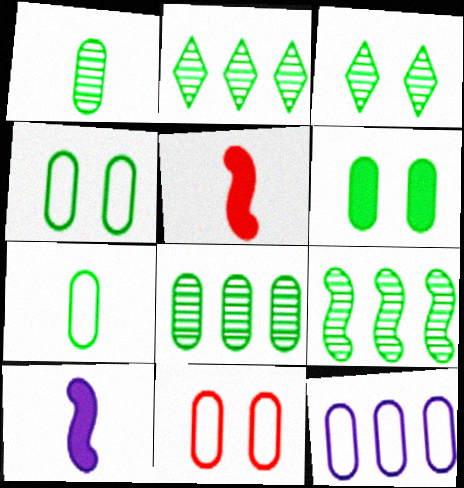[[1, 3, 9], 
[2, 8, 9], 
[2, 10, 11], 
[3, 5, 12], 
[6, 7, 8], 
[7, 11, 12]]